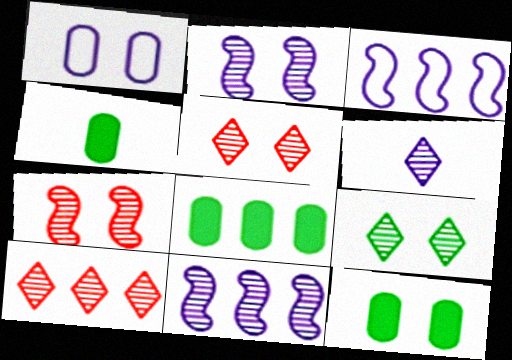[[3, 4, 5], 
[3, 8, 10], 
[4, 8, 12], 
[6, 9, 10]]